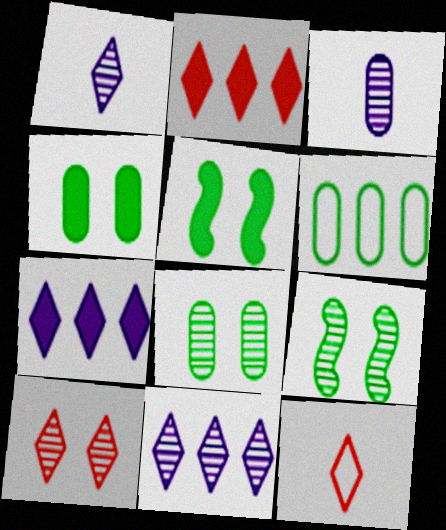[[2, 10, 12]]